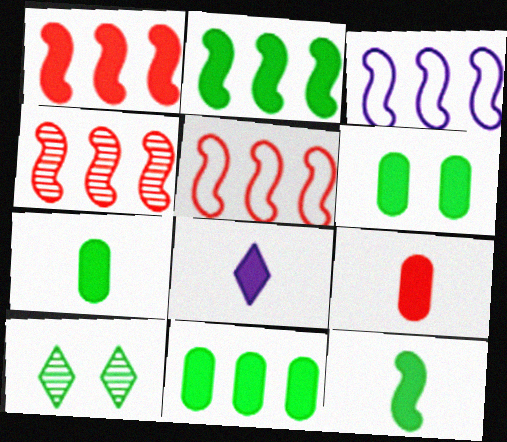[[1, 4, 5], 
[1, 6, 8], 
[2, 3, 4], 
[3, 9, 10], 
[6, 7, 11], 
[8, 9, 12]]